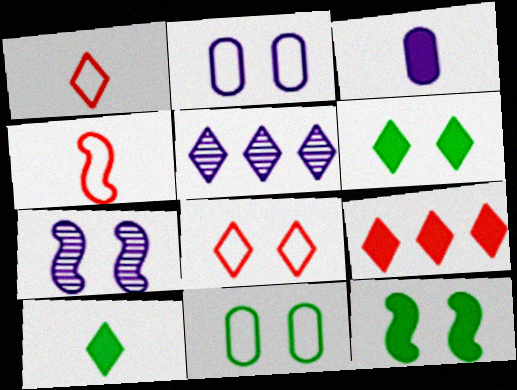[[1, 5, 6], 
[3, 9, 12], 
[5, 8, 10]]